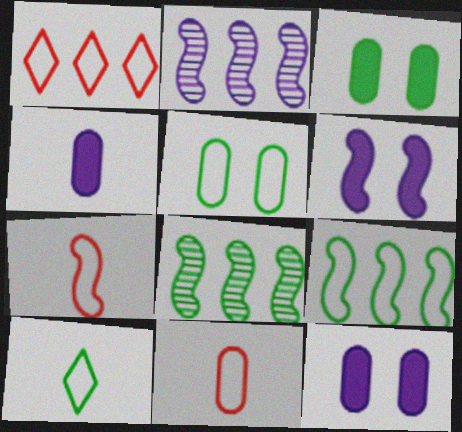[[3, 8, 10], 
[5, 9, 10], 
[6, 7, 8]]